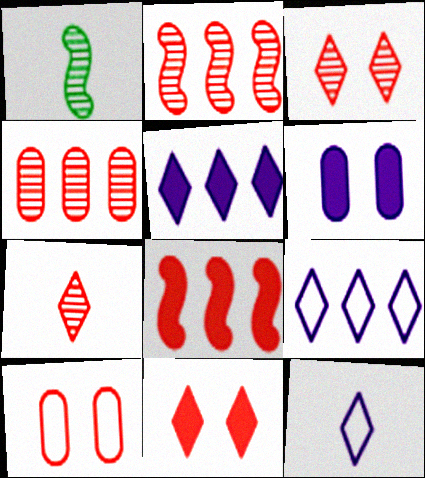[[1, 5, 10], 
[7, 8, 10]]